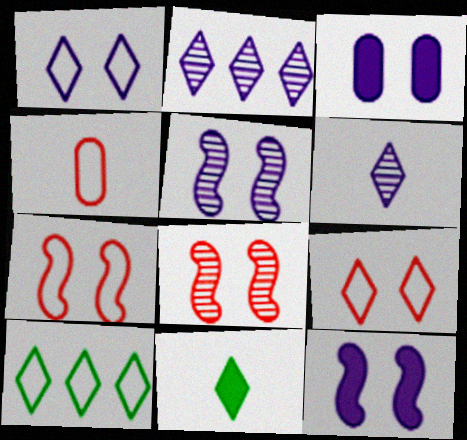[[1, 3, 5], 
[2, 9, 11]]